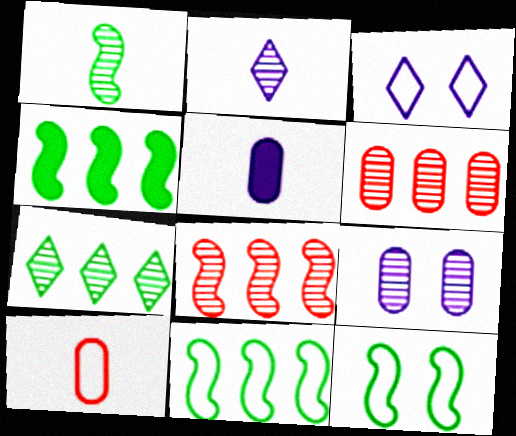[[1, 4, 12], 
[3, 10, 11]]